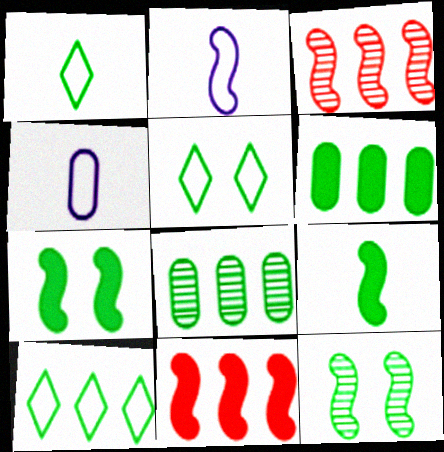[[1, 5, 10], 
[1, 6, 12], 
[1, 7, 8], 
[2, 3, 7], 
[2, 11, 12], 
[5, 8, 9]]